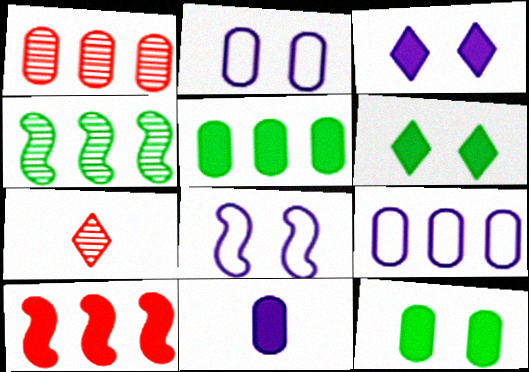[[1, 5, 9], 
[5, 7, 8], 
[6, 10, 11]]